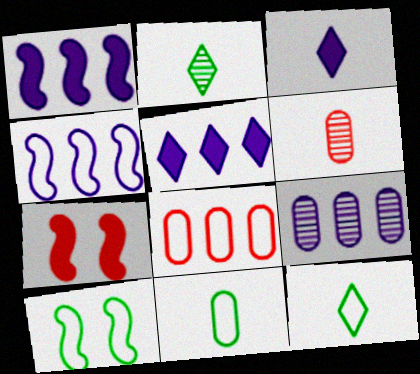[[4, 5, 9], 
[5, 6, 10], 
[7, 9, 12]]